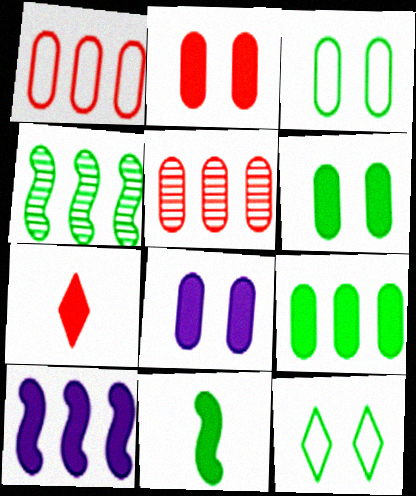[[2, 6, 8], 
[6, 7, 10]]